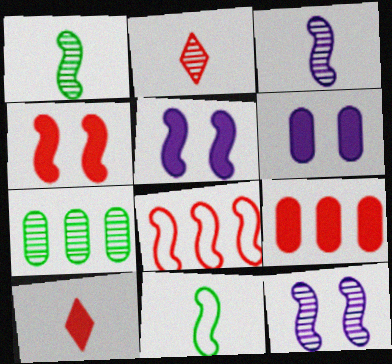[[1, 5, 8], 
[2, 7, 12], 
[4, 9, 10]]